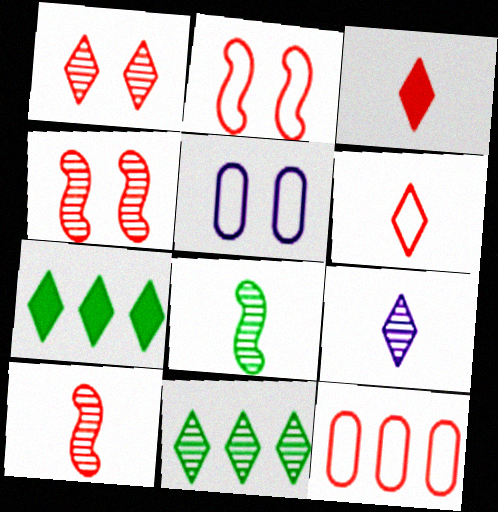[[1, 9, 11], 
[2, 6, 12], 
[3, 4, 12], 
[5, 7, 10]]